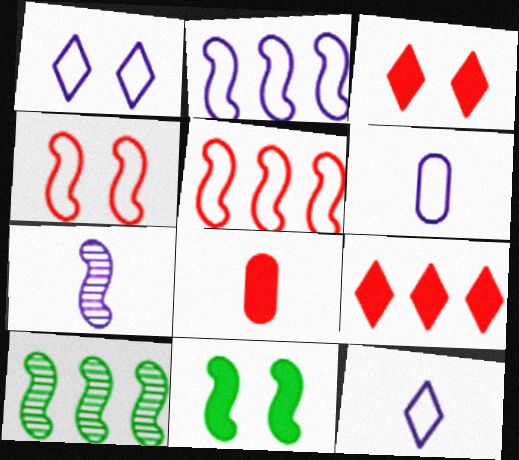[[1, 2, 6], 
[1, 8, 10], 
[3, 6, 10], 
[5, 7, 11]]